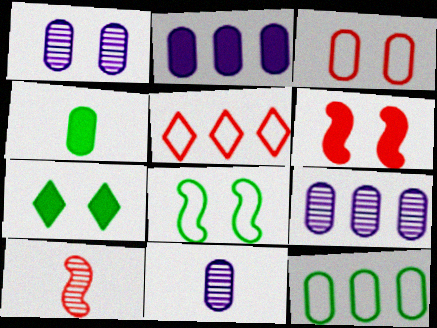[[1, 9, 11], 
[3, 4, 9]]